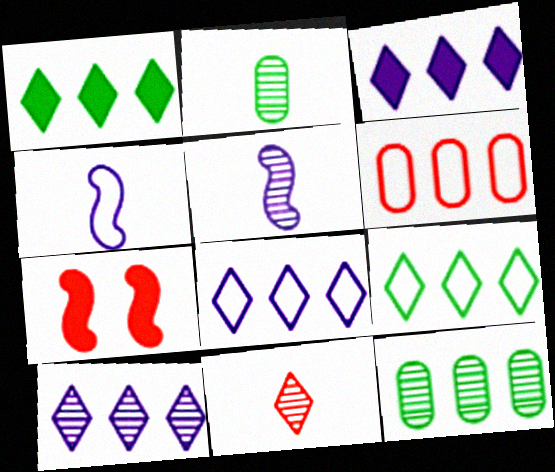[[2, 5, 11], 
[2, 7, 8], 
[3, 8, 10], 
[6, 7, 11]]